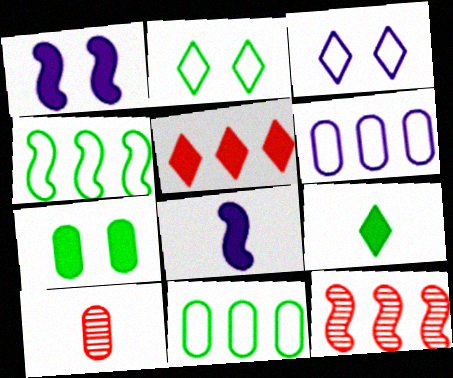[[5, 7, 8], 
[6, 7, 10]]